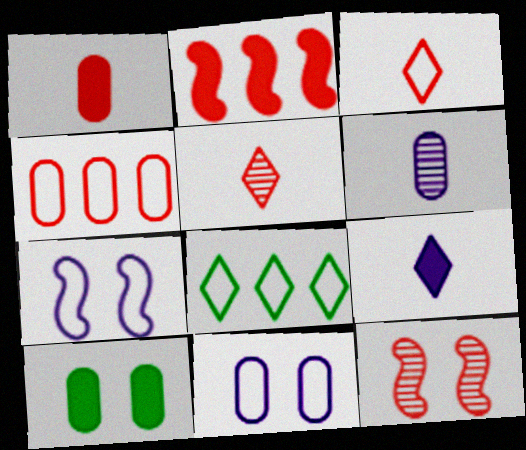[[2, 9, 10], 
[4, 6, 10]]